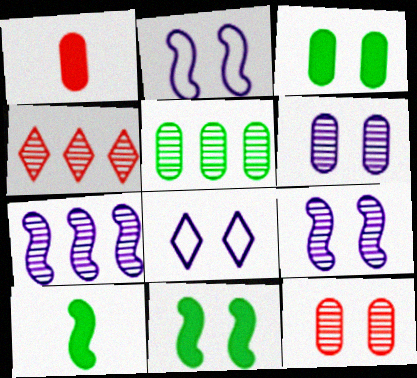[[4, 5, 7], 
[8, 11, 12]]